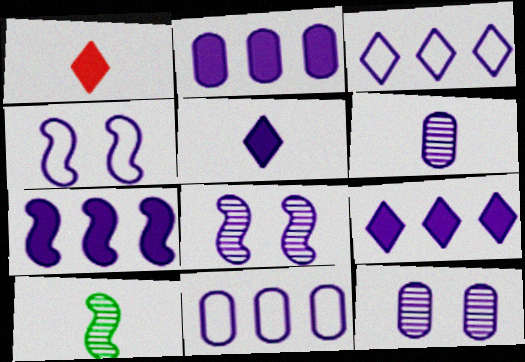[[2, 7, 9], 
[4, 6, 9], 
[5, 8, 11]]